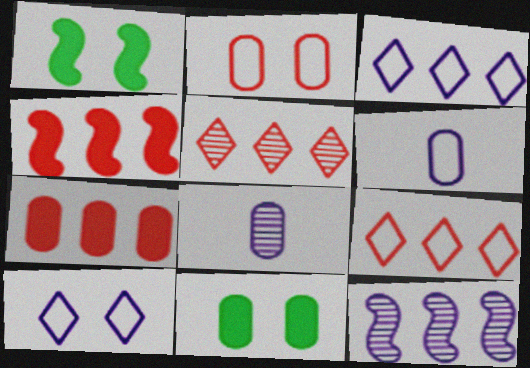[[1, 5, 6], 
[1, 8, 9]]